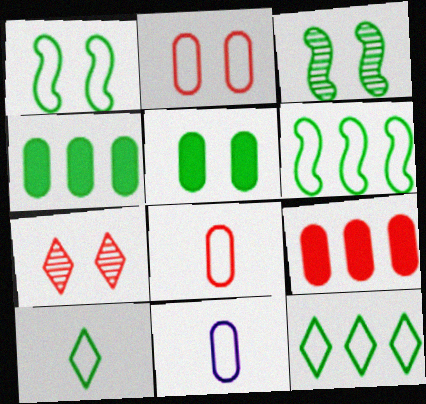[[3, 4, 10]]